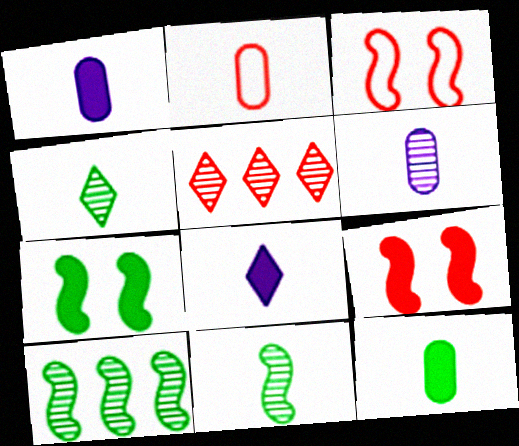[[2, 5, 9], 
[2, 6, 12], 
[2, 8, 11]]